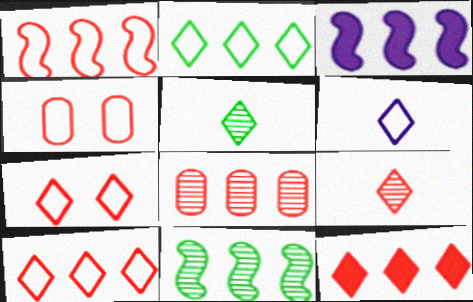[[1, 3, 11], 
[1, 8, 12], 
[2, 3, 8], 
[2, 6, 7], 
[3, 4, 5], 
[7, 9, 12]]